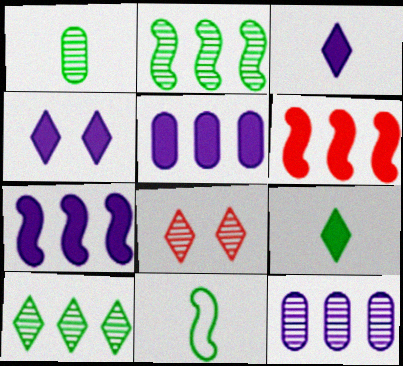[[1, 9, 11], 
[5, 8, 11]]